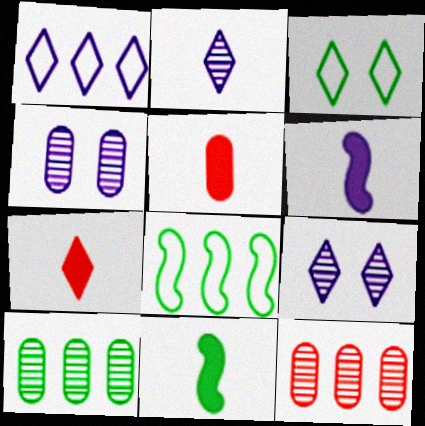[[1, 4, 6], 
[3, 6, 12], 
[3, 10, 11], 
[4, 7, 8], 
[5, 8, 9]]